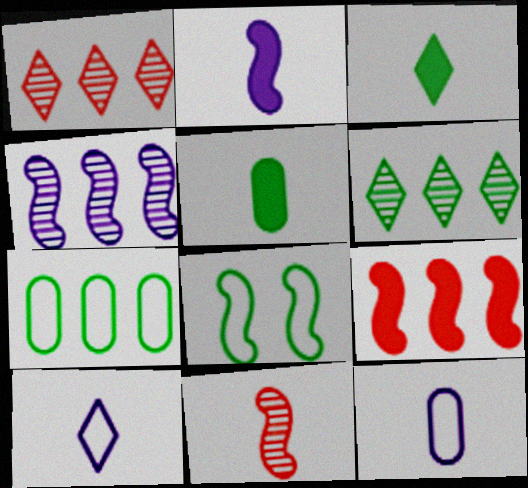[[3, 11, 12], 
[5, 6, 8], 
[5, 10, 11]]